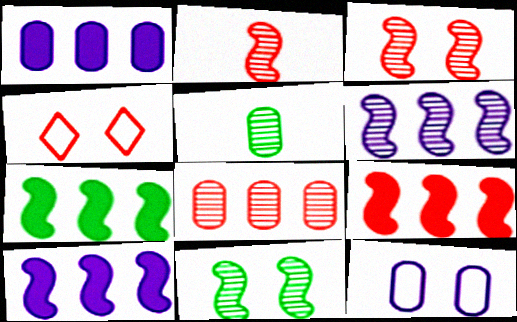[[2, 6, 11], 
[4, 5, 10], 
[7, 9, 10]]